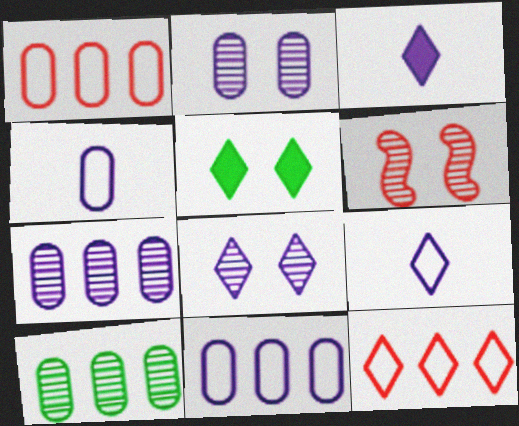[]